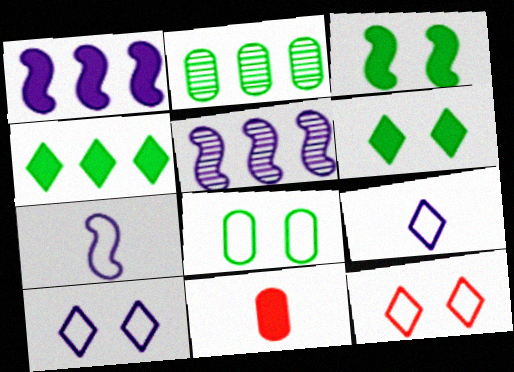[[1, 6, 11]]